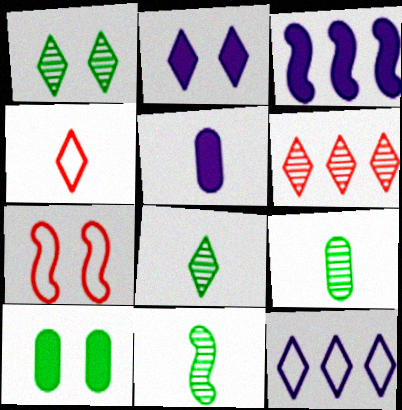[[2, 3, 5], 
[3, 7, 11], 
[4, 5, 11], 
[8, 9, 11]]